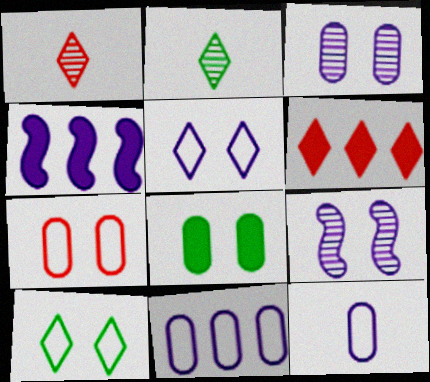[[2, 4, 7], 
[2, 5, 6], 
[3, 7, 8]]